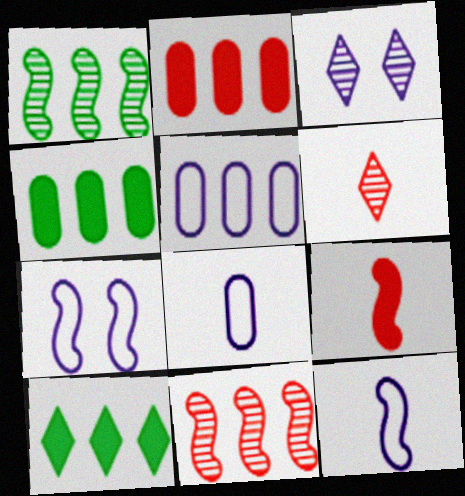[[1, 7, 9], 
[4, 6, 7], 
[5, 10, 11]]